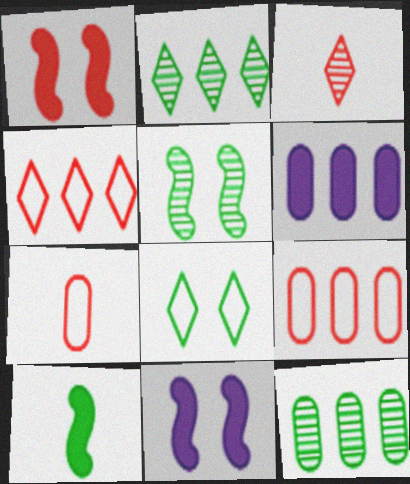[[1, 3, 9], 
[2, 7, 11], 
[6, 9, 12], 
[8, 10, 12]]